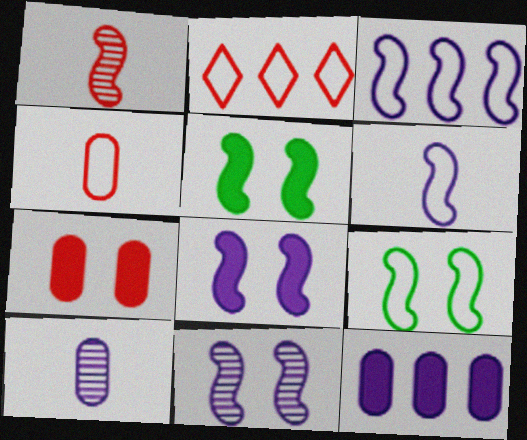[[1, 2, 7], 
[1, 3, 5], 
[2, 5, 10]]